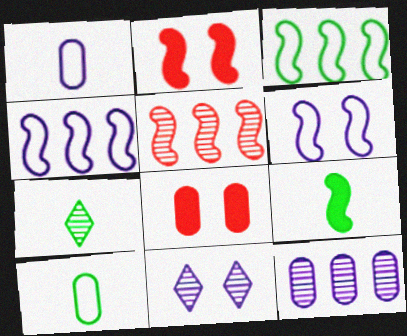[[4, 7, 8], 
[5, 6, 9], 
[7, 9, 10], 
[8, 10, 12]]